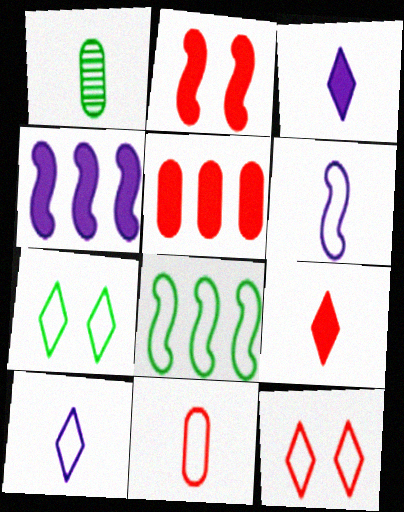[[1, 4, 12], 
[1, 6, 9], 
[2, 5, 9]]